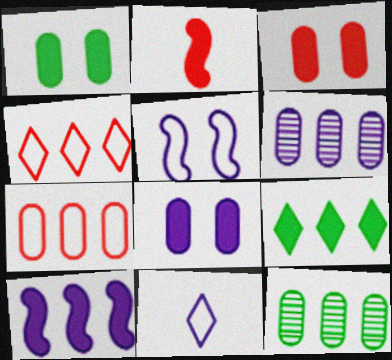[[1, 3, 8], 
[2, 8, 9], 
[4, 10, 12]]